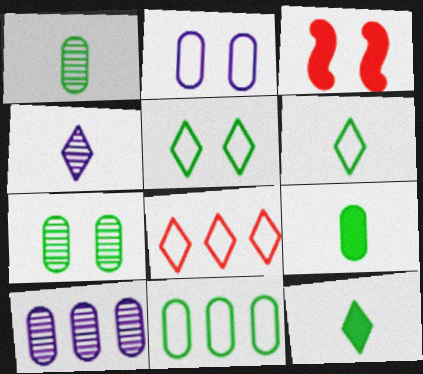[[3, 4, 11], 
[3, 6, 10], 
[7, 9, 11]]